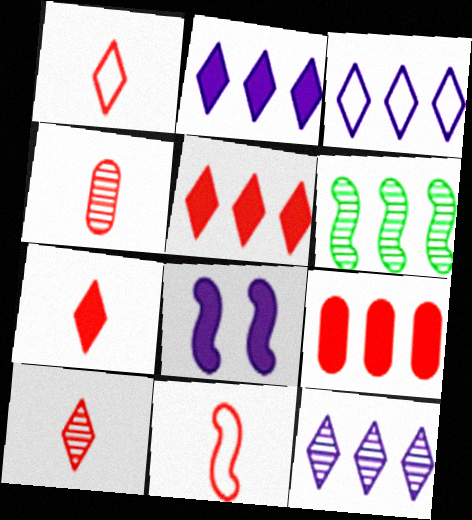[[1, 7, 10], 
[2, 3, 12], 
[3, 6, 9], 
[4, 7, 11], 
[6, 8, 11]]